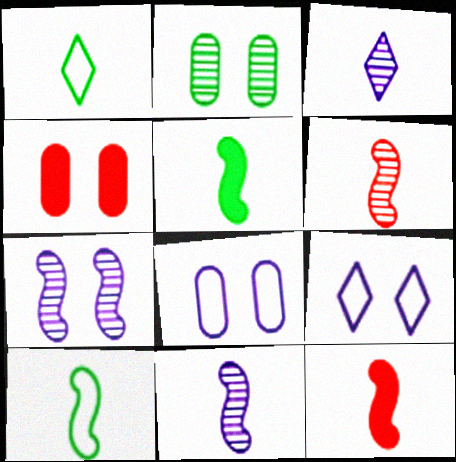[[2, 4, 8], 
[10, 11, 12]]